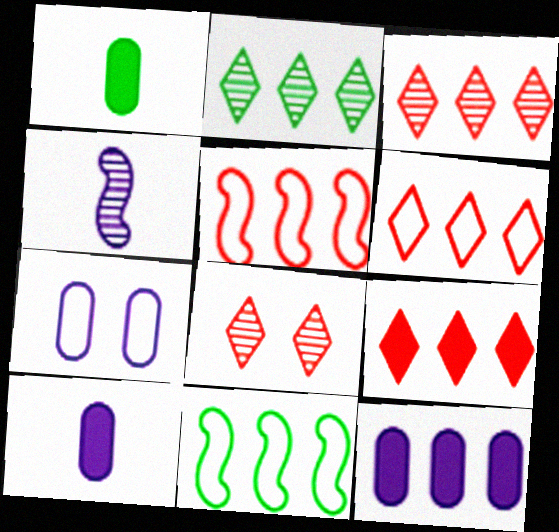[[2, 5, 12], 
[3, 6, 9], 
[3, 11, 12], 
[8, 10, 11]]